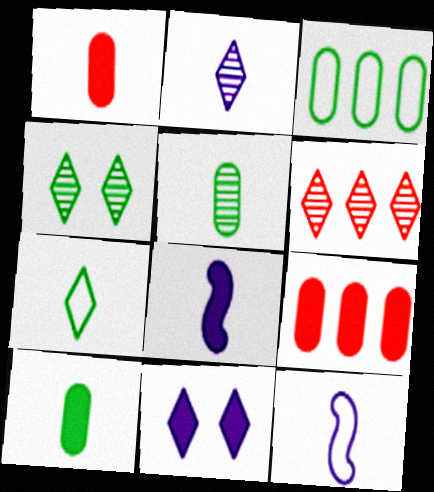[[2, 4, 6], 
[4, 9, 12], 
[6, 7, 11]]